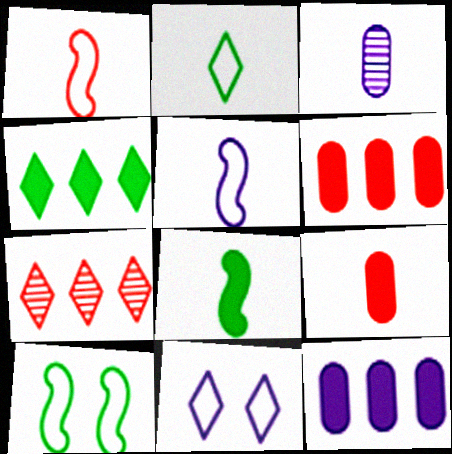[]